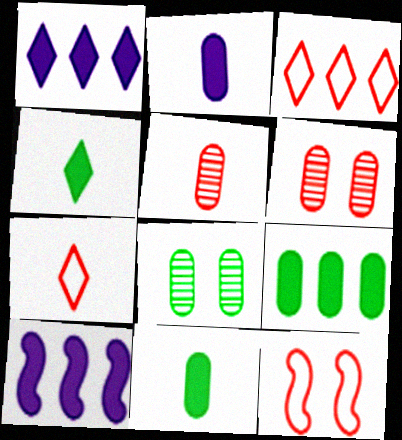[[7, 8, 10]]